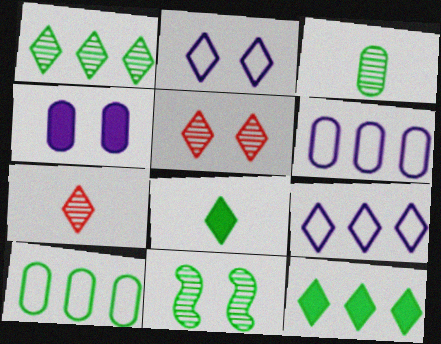[[1, 3, 11], 
[2, 7, 12], 
[5, 8, 9], 
[8, 10, 11]]